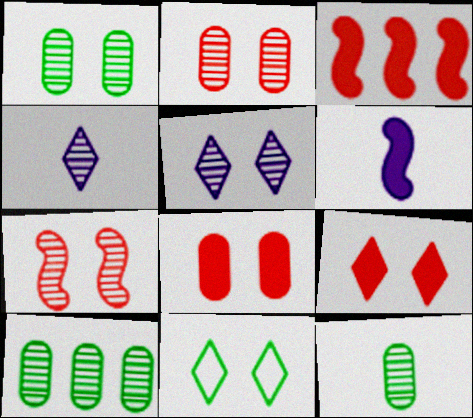[[1, 5, 7], 
[1, 10, 12], 
[4, 7, 10], 
[5, 9, 11]]